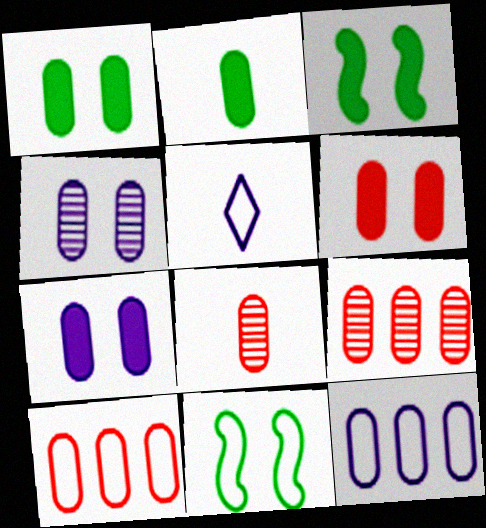[[1, 6, 7], 
[1, 8, 12], 
[2, 4, 10], 
[3, 5, 9], 
[5, 10, 11], 
[6, 8, 10]]